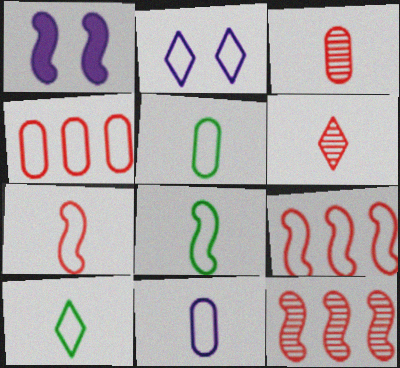[[1, 8, 12], 
[2, 4, 8], 
[2, 5, 9], 
[5, 8, 10], 
[7, 10, 11]]